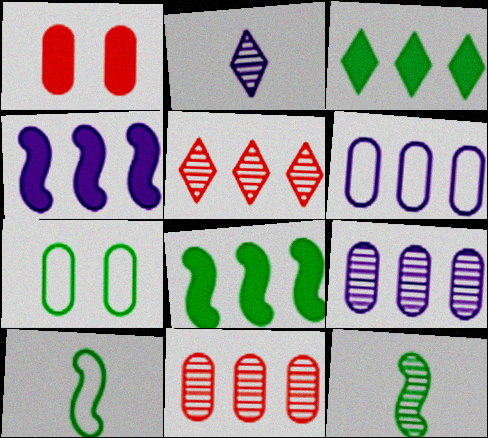[[3, 7, 12], 
[5, 6, 8]]